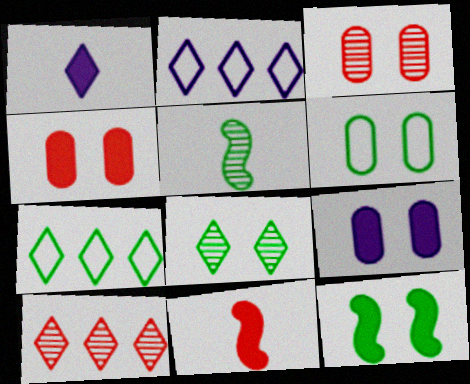[[2, 4, 5], 
[3, 6, 9], 
[6, 8, 12]]